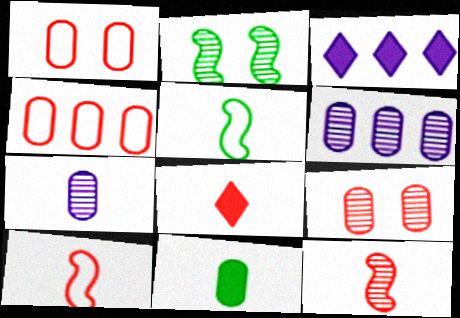[[1, 6, 11], 
[3, 5, 9], 
[5, 7, 8]]